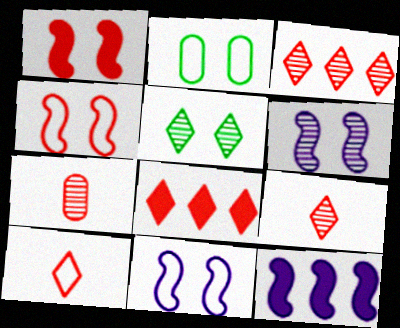[[2, 9, 12], 
[4, 7, 8]]